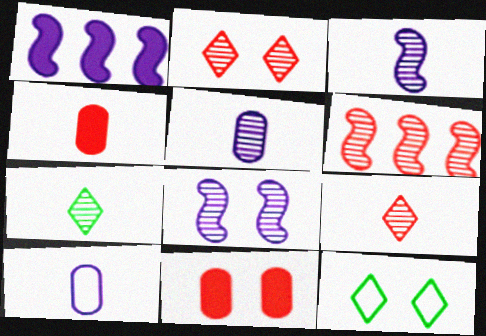[[8, 11, 12]]